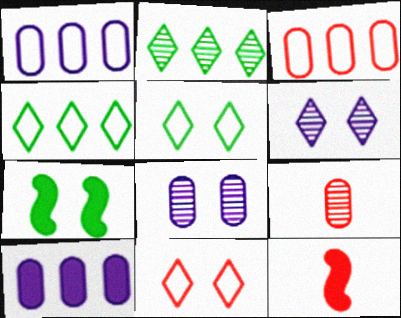[[4, 8, 12], 
[7, 8, 11]]